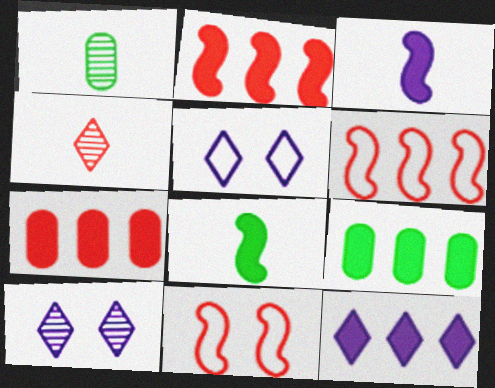[[1, 2, 5], 
[1, 11, 12], 
[2, 9, 12], 
[4, 7, 11]]